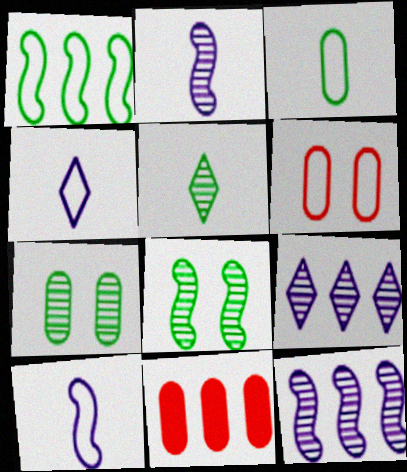[[1, 4, 6], 
[1, 9, 11], 
[4, 8, 11]]